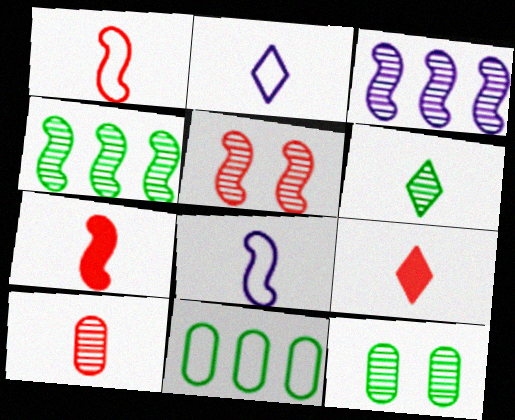[[1, 9, 10], 
[2, 6, 9], 
[4, 6, 12]]